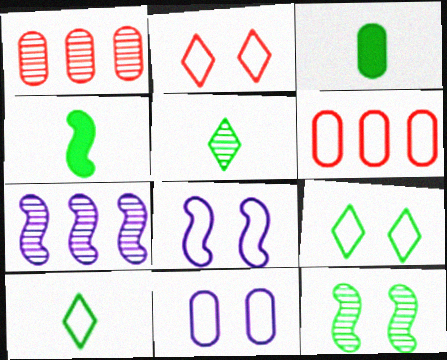[[1, 3, 11], 
[2, 3, 7], 
[6, 8, 10]]